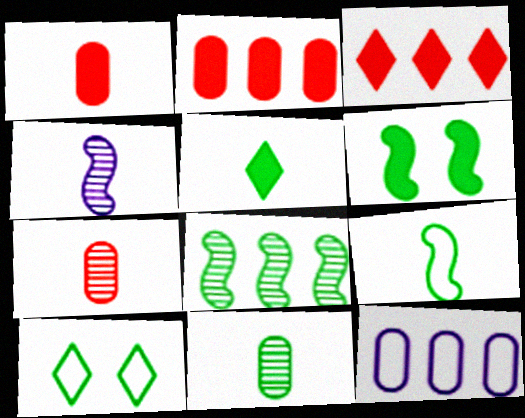[[2, 4, 10], 
[3, 8, 12], 
[5, 9, 11], 
[6, 8, 9]]